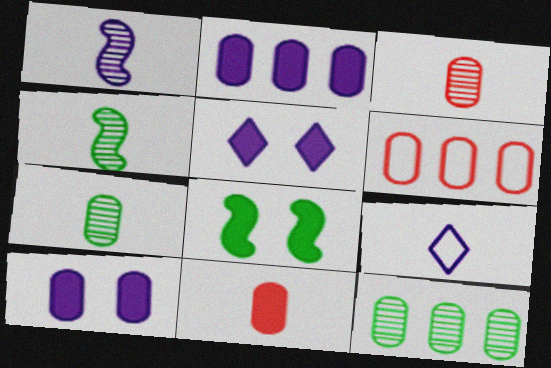[[2, 6, 12], 
[4, 5, 6], 
[4, 9, 11], 
[6, 7, 10]]